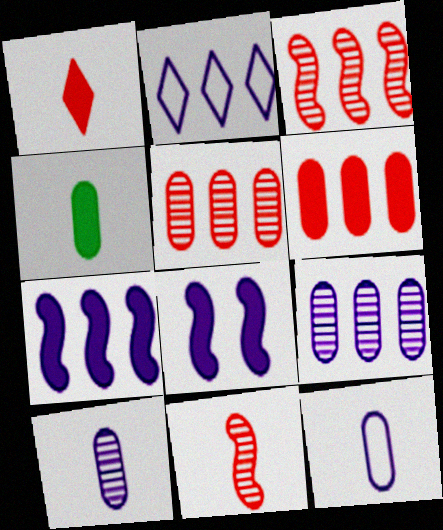[[2, 7, 9], 
[2, 8, 10]]